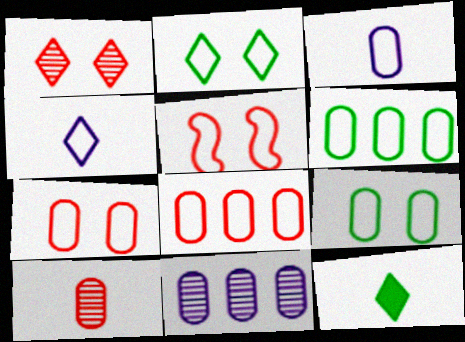[[3, 6, 7], 
[3, 8, 9], 
[4, 5, 6], 
[5, 11, 12]]